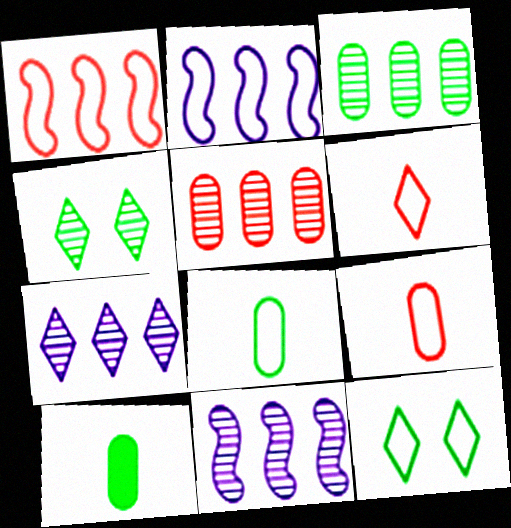[[2, 9, 12]]